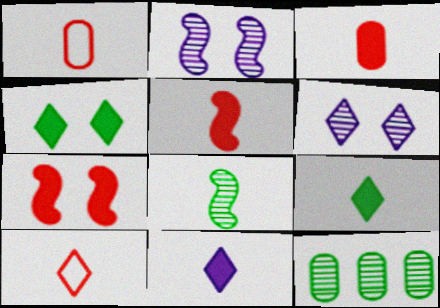[[1, 8, 11]]